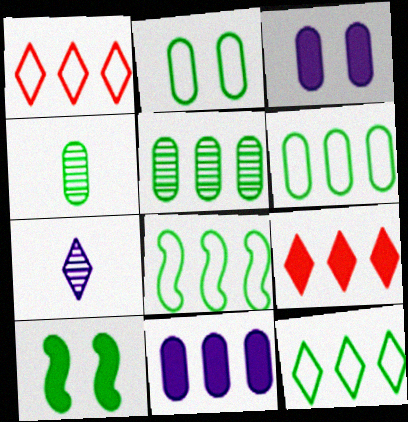[[4, 10, 12], 
[6, 8, 12]]